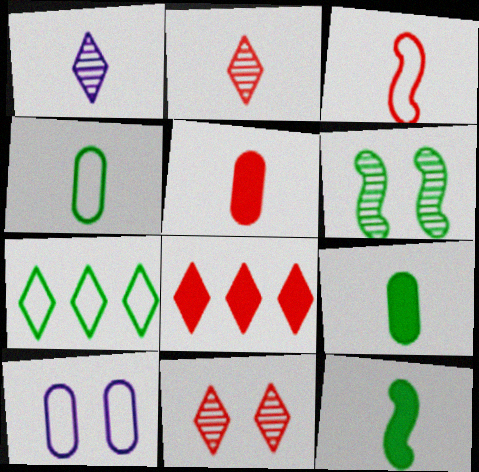[[1, 3, 9], 
[2, 3, 5], 
[3, 7, 10], 
[6, 7, 9]]